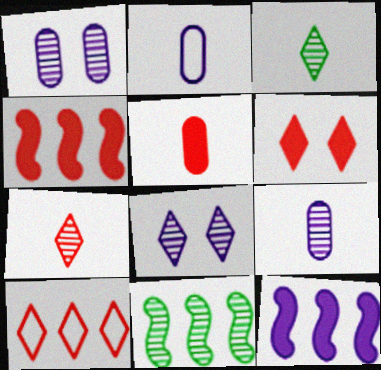[[1, 7, 11], 
[2, 6, 11], 
[2, 8, 12], 
[4, 5, 6], 
[6, 7, 10]]